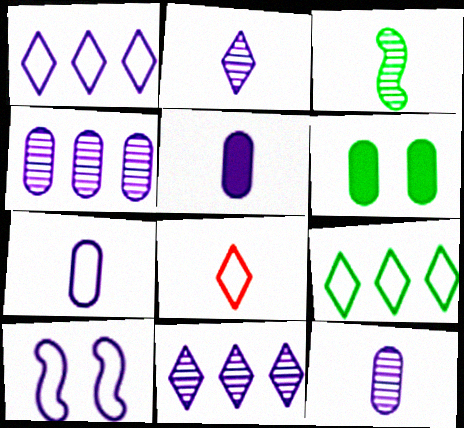[[1, 7, 10], 
[3, 5, 8], 
[3, 6, 9], 
[5, 7, 12], 
[5, 10, 11]]